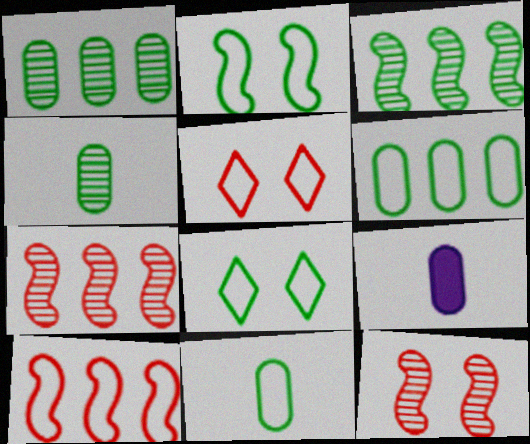[[3, 5, 9], 
[7, 8, 9]]